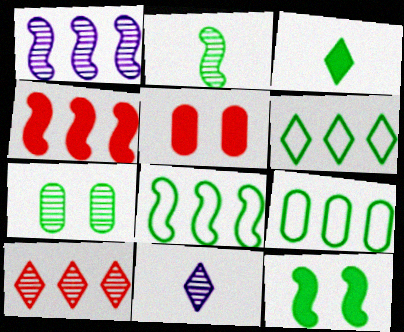[[1, 4, 8], 
[2, 8, 12], 
[3, 7, 8], 
[5, 8, 11], 
[6, 8, 9]]